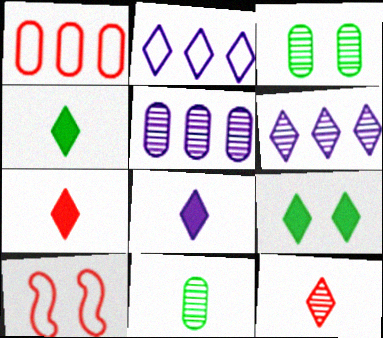[[2, 9, 12], 
[4, 5, 10], 
[4, 7, 8]]